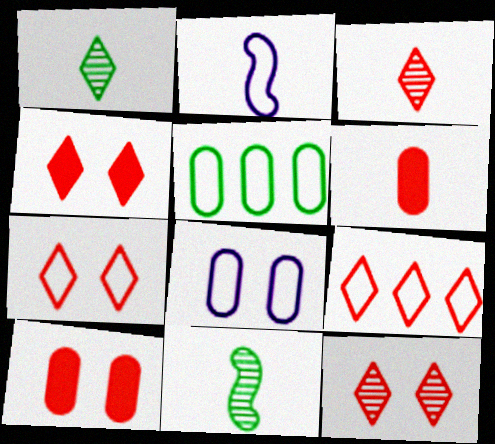[[1, 2, 6], 
[2, 5, 7], 
[3, 4, 9], 
[4, 7, 12]]